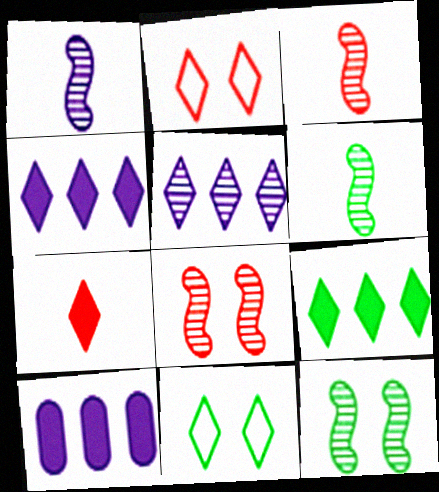[[1, 3, 6], 
[2, 6, 10], 
[3, 10, 11], 
[5, 7, 11]]